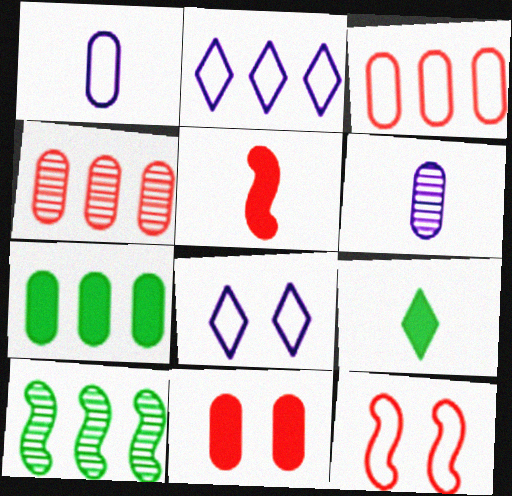[]